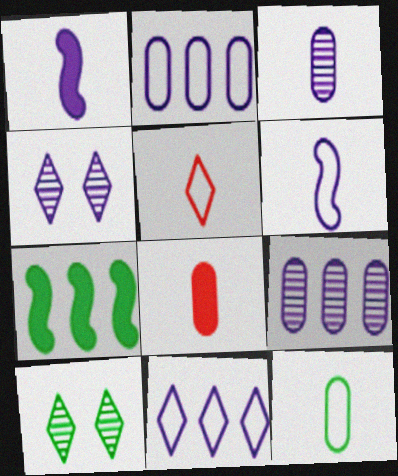[[1, 2, 4], 
[3, 8, 12], 
[5, 6, 12], 
[7, 10, 12]]